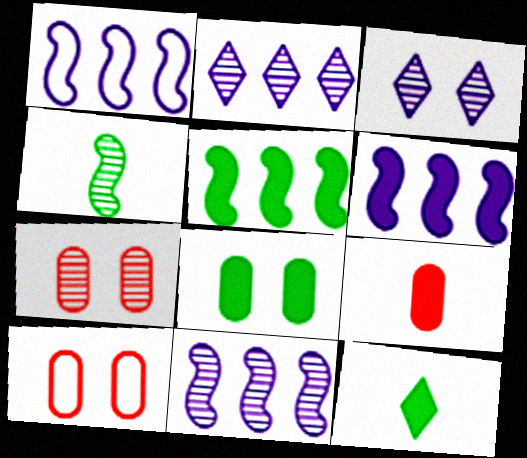[[1, 6, 11], 
[1, 7, 12], 
[2, 4, 7], 
[5, 8, 12], 
[10, 11, 12]]